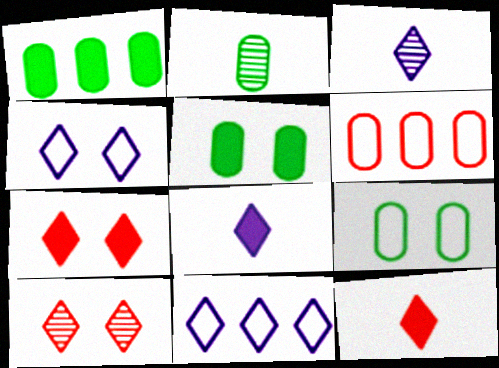[[1, 2, 9]]